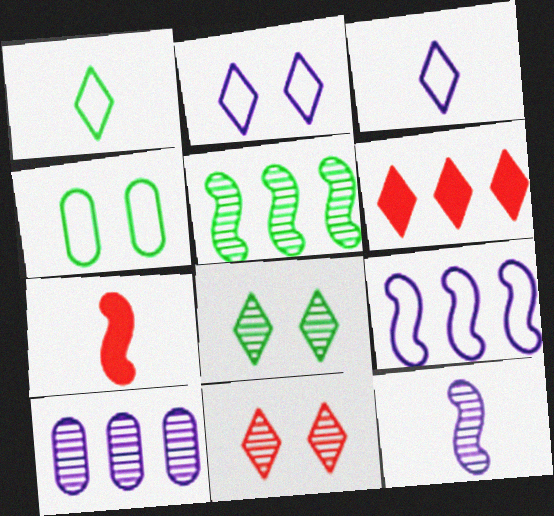[[3, 6, 8], 
[4, 6, 12]]